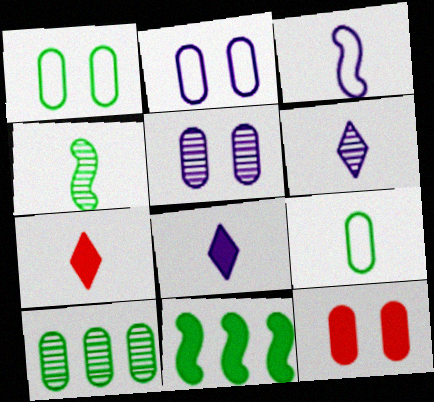[[1, 5, 12], 
[8, 11, 12]]